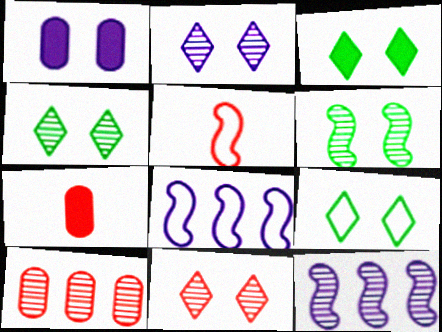[[2, 4, 11], 
[3, 4, 9], 
[4, 7, 8], 
[7, 9, 12]]